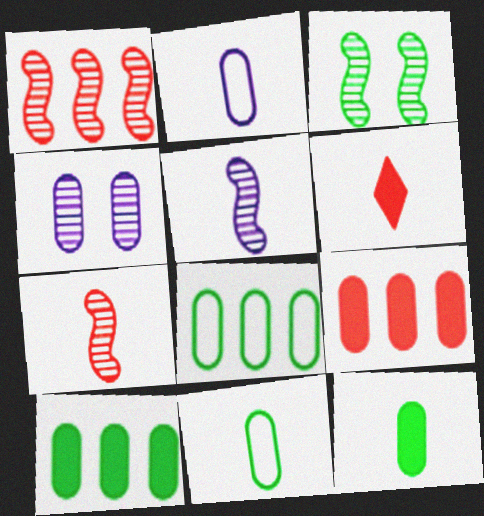[[1, 3, 5], 
[4, 9, 11], 
[5, 6, 11]]